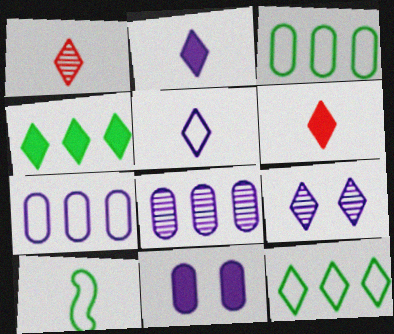[[6, 9, 12]]